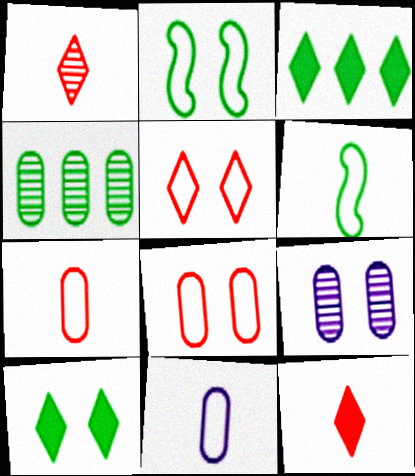[[4, 6, 10]]